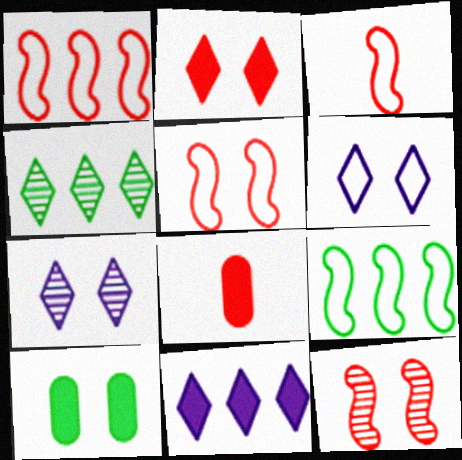[[1, 3, 5], 
[5, 7, 10], 
[6, 10, 12], 
[7, 8, 9]]